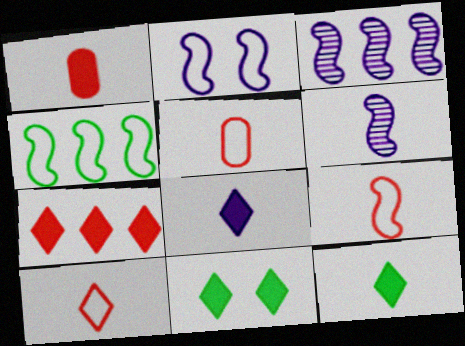[[2, 4, 9], 
[3, 5, 11], 
[5, 6, 12], 
[5, 9, 10], 
[7, 8, 11]]